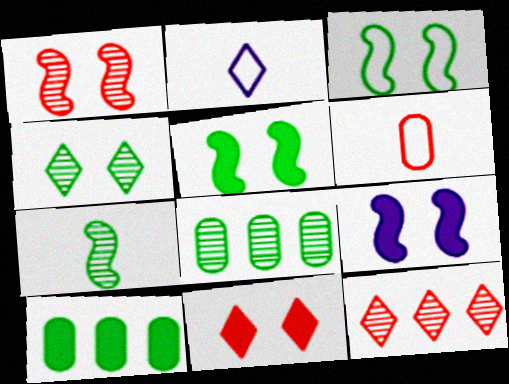[[1, 2, 10], 
[1, 3, 9], 
[4, 7, 8]]